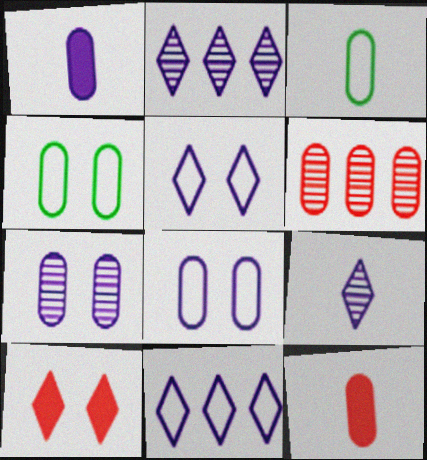[[1, 4, 6]]